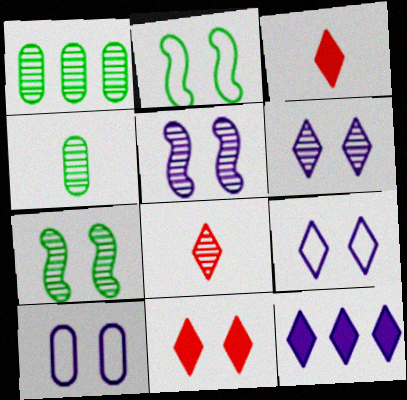[[1, 5, 8], 
[7, 10, 11]]